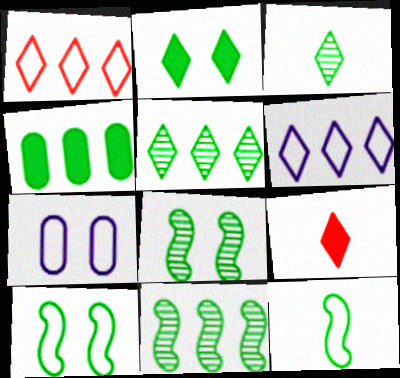[[1, 7, 12], 
[3, 4, 10], 
[7, 9, 11]]